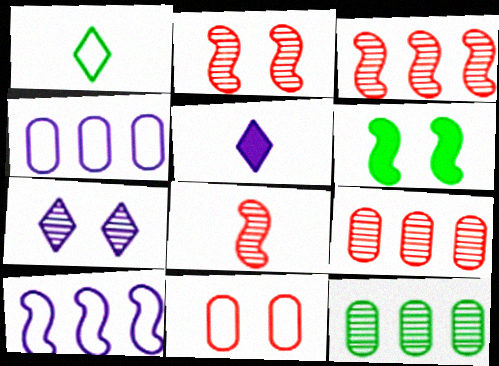[[1, 6, 12], 
[1, 10, 11], 
[2, 3, 8], 
[6, 7, 11], 
[6, 8, 10], 
[7, 8, 12]]